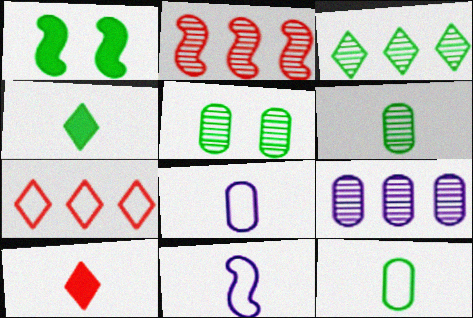[[1, 2, 11], 
[1, 3, 12], 
[2, 3, 9], 
[6, 10, 11]]